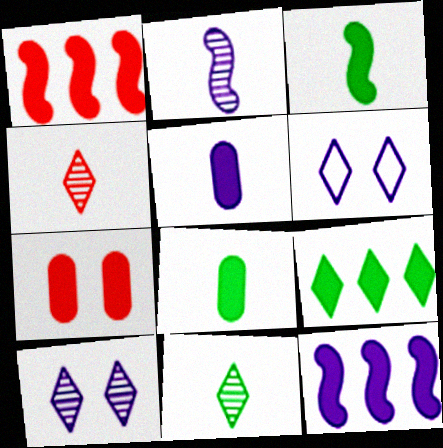[[4, 6, 9]]